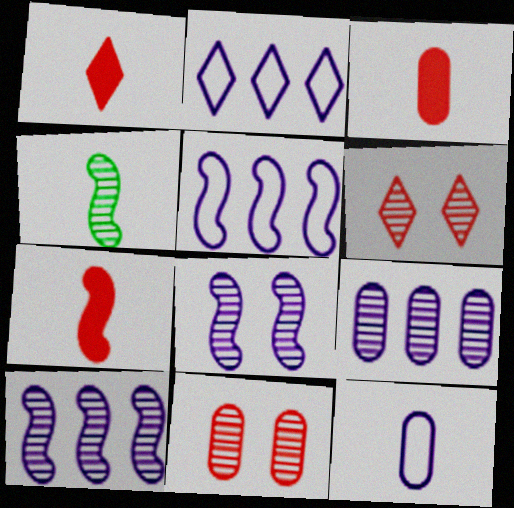[[1, 3, 7], 
[1, 4, 12], 
[4, 6, 9]]